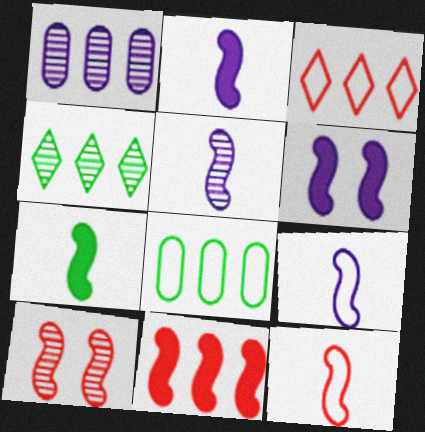[[2, 5, 9], 
[5, 7, 12], 
[6, 7, 11], 
[10, 11, 12]]